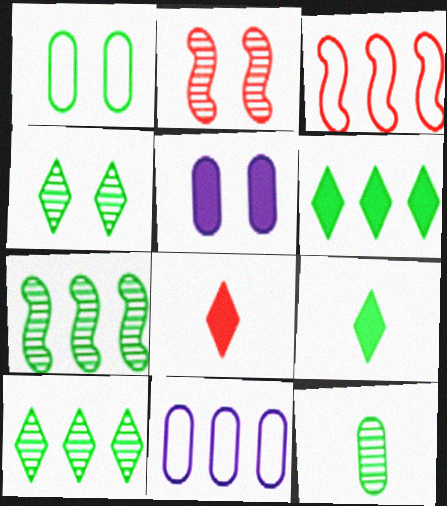[[1, 7, 9], 
[2, 9, 11], 
[4, 7, 12]]